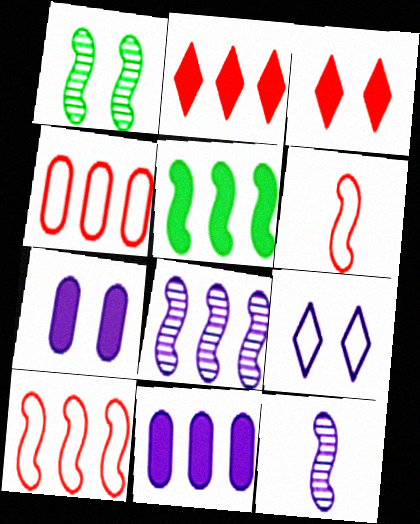[[2, 5, 11], 
[5, 8, 10], 
[9, 11, 12]]